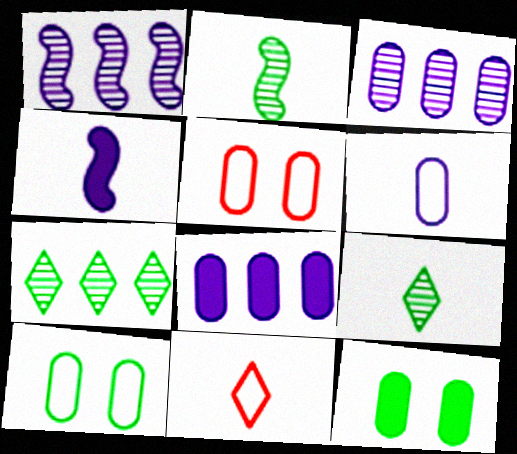[[1, 11, 12], 
[4, 5, 7]]